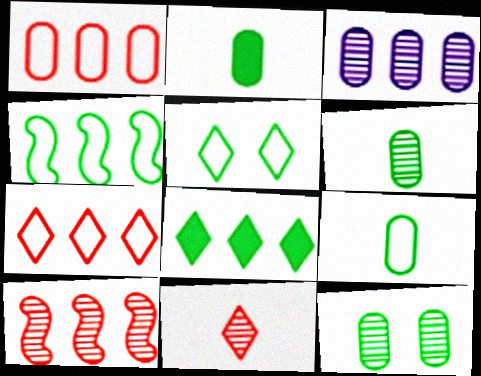[[2, 6, 9], 
[4, 5, 9]]